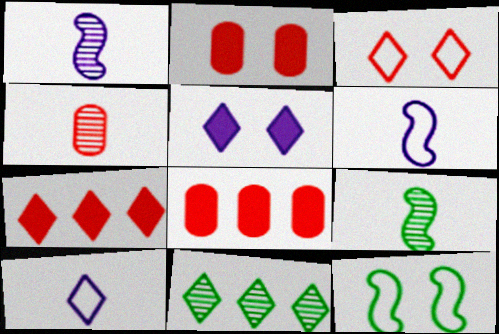[[2, 6, 11]]